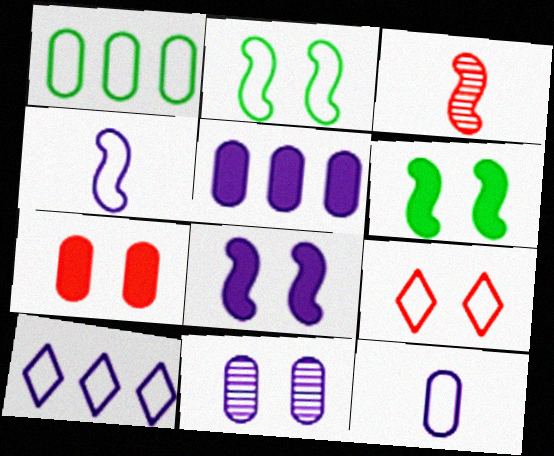[[1, 4, 9], 
[5, 11, 12], 
[6, 9, 11]]